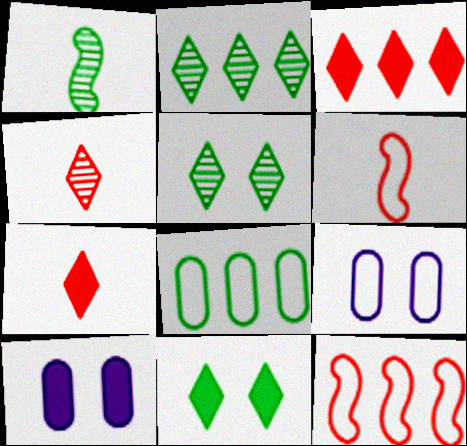[[1, 3, 9], 
[1, 8, 11], 
[2, 6, 10]]